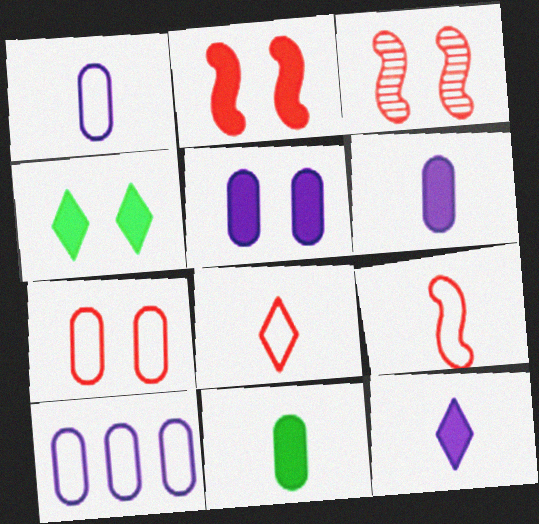[[2, 4, 5]]